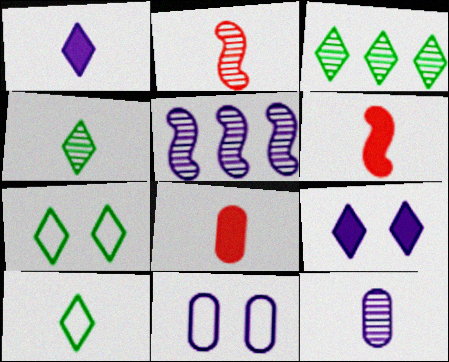[[1, 5, 11], 
[2, 4, 12], 
[3, 6, 11], 
[5, 7, 8], 
[6, 10, 12]]